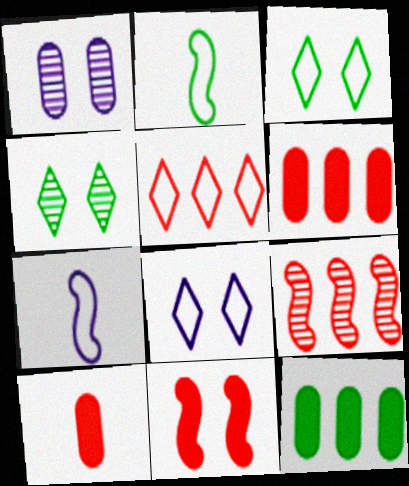[[1, 3, 11], 
[2, 4, 12], 
[4, 6, 7], 
[5, 6, 9]]